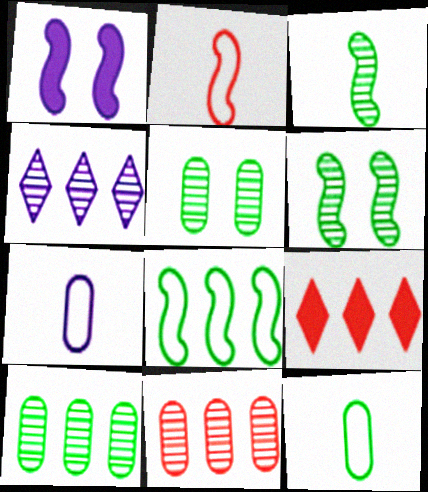[[1, 4, 7], 
[6, 7, 9]]